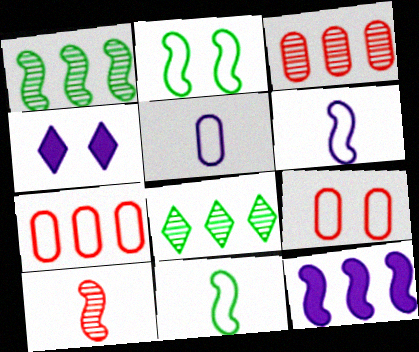[[2, 10, 12], 
[3, 4, 11], 
[7, 8, 12]]